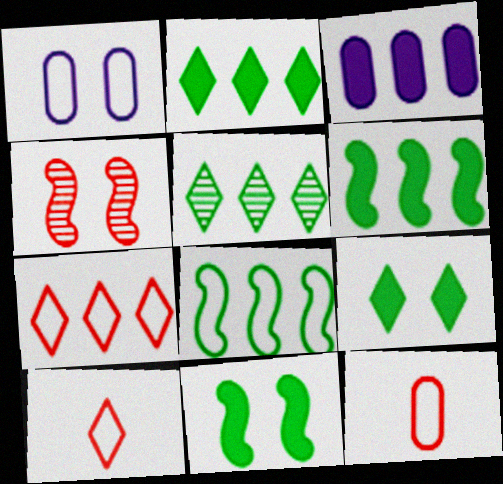[[1, 4, 9], 
[1, 8, 10]]